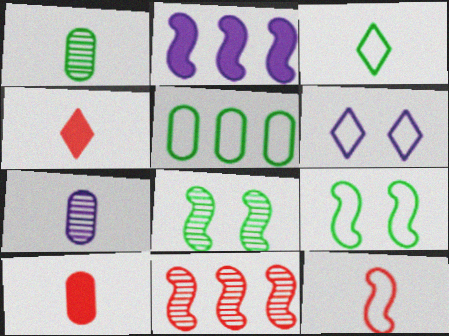[[2, 6, 7], 
[2, 8, 12], 
[3, 5, 9], 
[5, 6, 12]]